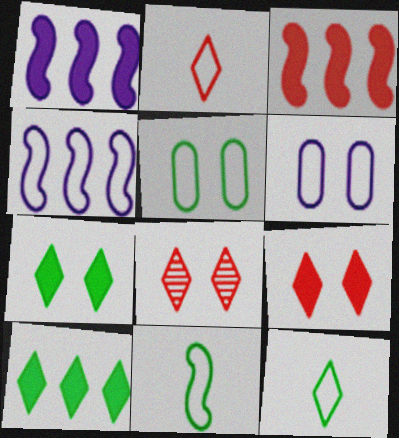[[2, 4, 5]]